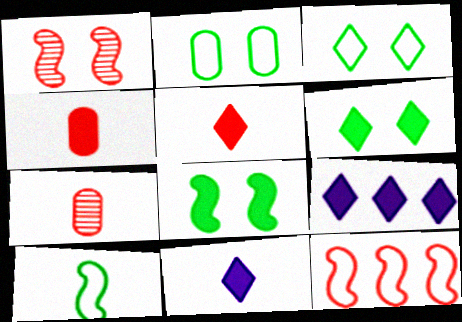[[4, 8, 9], 
[5, 6, 9], 
[7, 10, 11]]